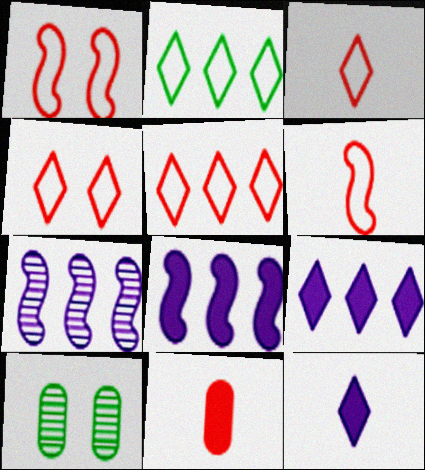[[3, 4, 5], 
[3, 8, 10], 
[6, 9, 10]]